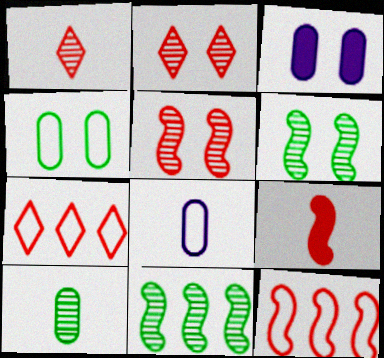[[5, 9, 12]]